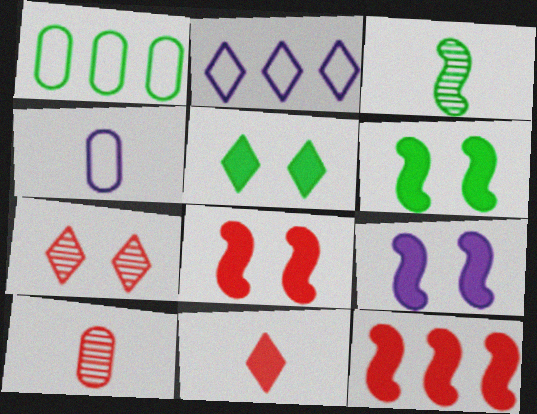[[1, 3, 5], 
[2, 6, 10], 
[3, 4, 11], 
[6, 8, 9]]